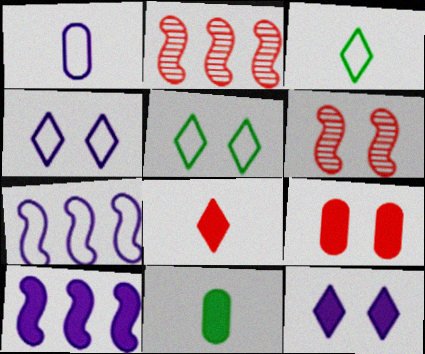[[1, 4, 7], 
[2, 4, 11]]